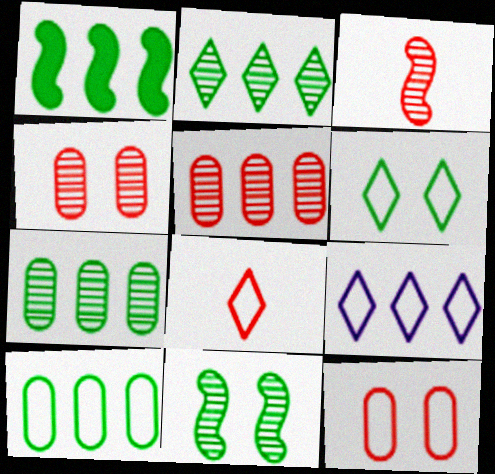[[1, 2, 10], 
[1, 5, 9], 
[6, 8, 9]]